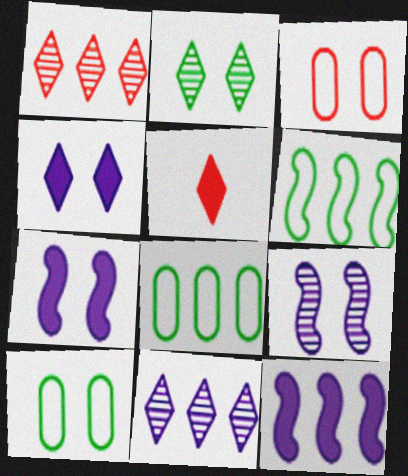[[1, 8, 12], 
[2, 3, 7], 
[5, 8, 9]]